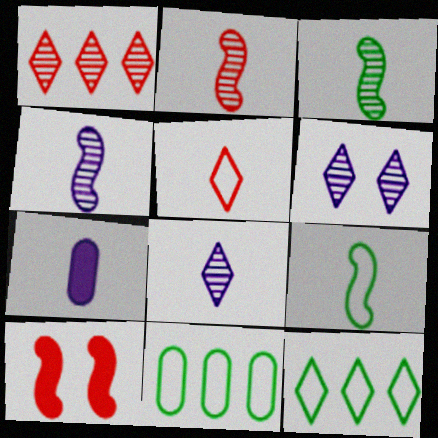[[2, 3, 4], 
[3, 5, 7], 
[8, 10, 11]]